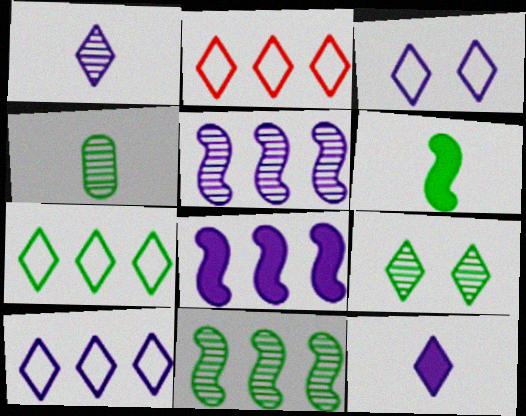[[2, 7, 10], 
[2, 9, 12], 
[4, 9, 11]]